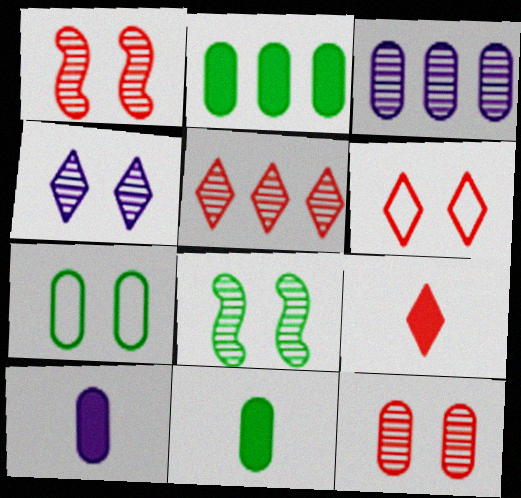[[4, 8, 12], 
[5, 6, 9]]